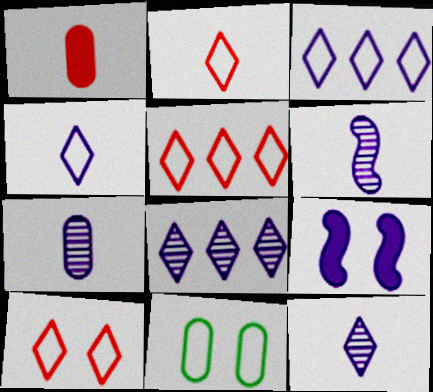[[2, 5, 10], 
[3, 7, 9], 
[6, 7, 12]]